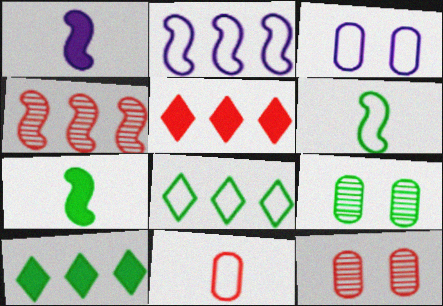[[1, 8, 12], 
[6, 9, 10], 
[7, 8, 9]]